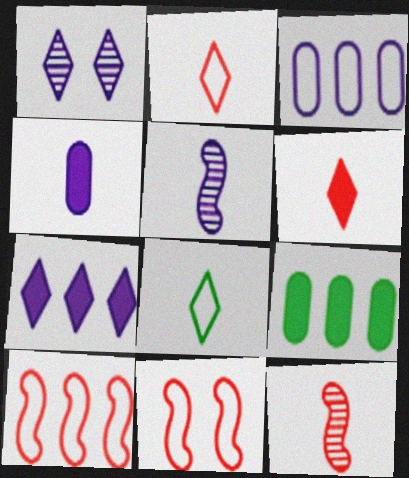[[3, 8, 11], 
[4, 8, 12]]